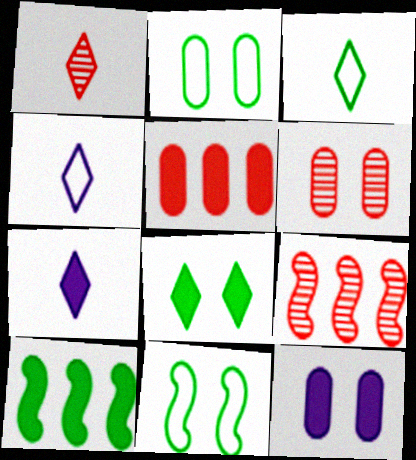[[1, 3, 7], 
[1, 6, 9], 
[2, 6, 12], 
[2, 7, 9], 
[3, 9, 12], 
[4, 6, 10]]